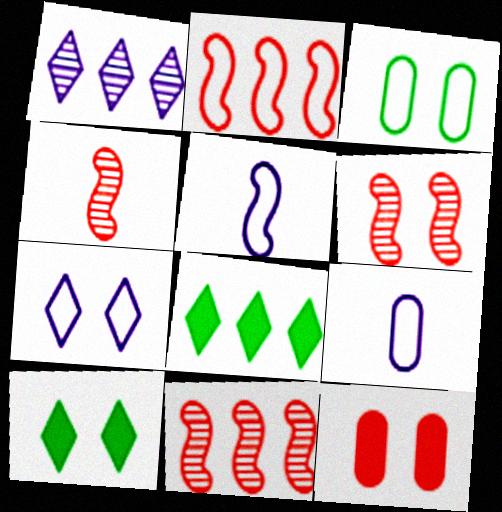[[4, 6, 11], 
[6, 8, 9], 
[9, 10, 11]]